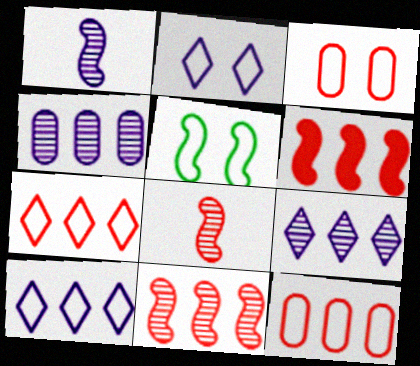[[1, 5, 6], 
[2, 3, 5]]